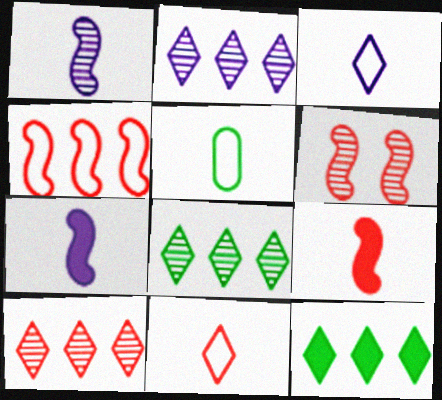[[2, 8, 10], 
[4, 6, 9]]